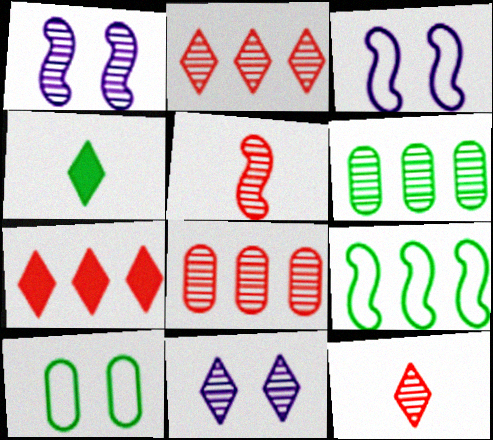[[1, 6, 12], 
[3, 4, 8], 
[5, 6, 11]]